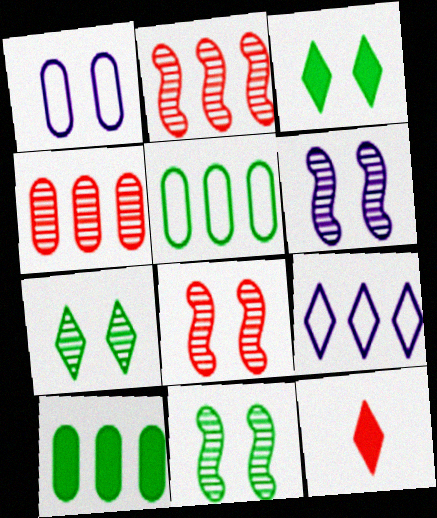[[1, 3, 8], 
[2, 9, 10], 
[5, 6, 12], 
[6, 8, 11], 
[7, 9, 12]]